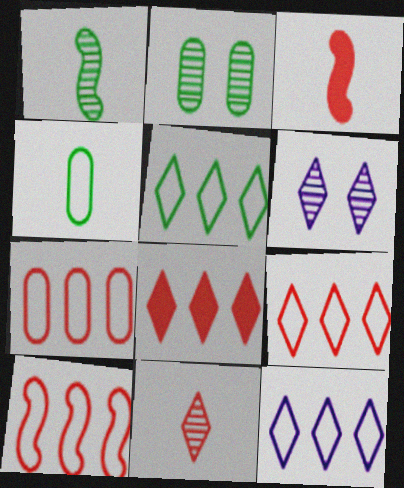[[2, 3, 12], 
[5, 9, 12], 
[7, 9, 10]]